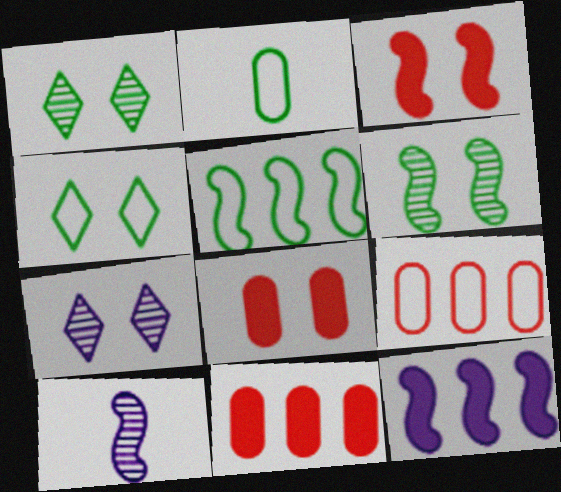[[2, 4, 5], 
[3, 5, 10], 
[4, 10, 11]]